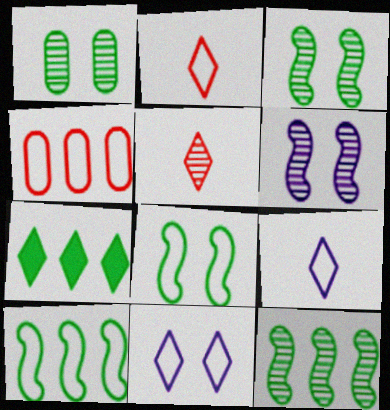[[4, 8, 9], 
[5, 7, 11]]